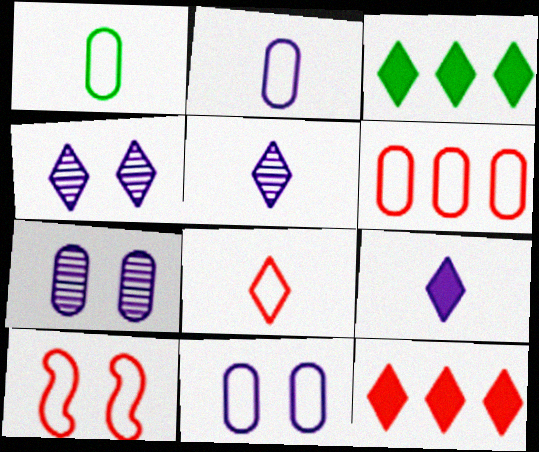[[1, 6, 11], 
[3, 4, 8], 
[6, 8, 10]]